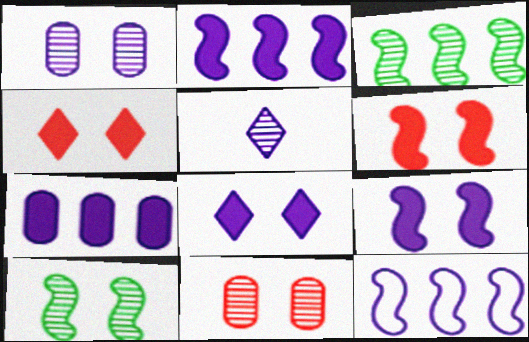[[3, 5, 11]]